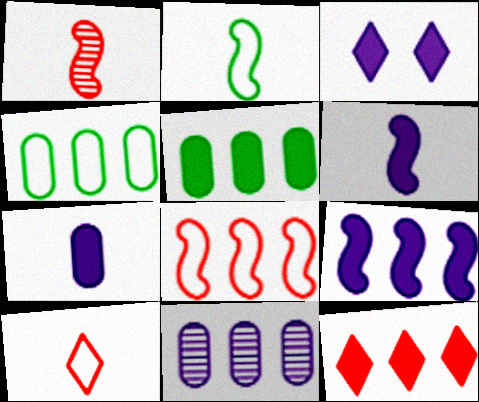[[1, 2, 6], 
[1, 3, 4], 
[3, 7, 9], 
[5, 9, 12]]